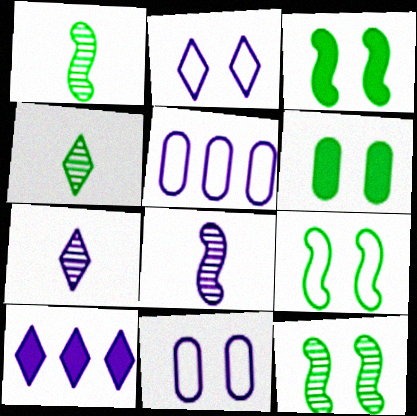[[2, 7, 10], 
[3, 9, 12], 
[8, 10, 11]]